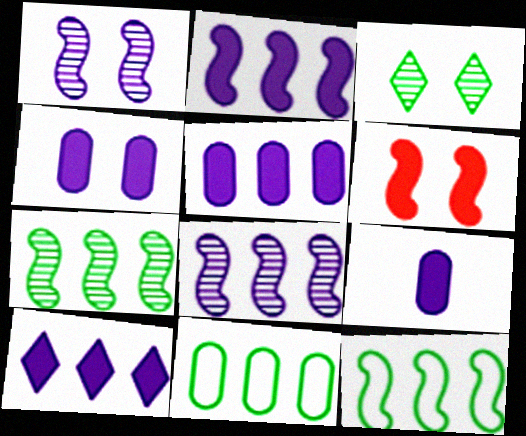[[2, 5, 10], 
[4, 5, 9]]